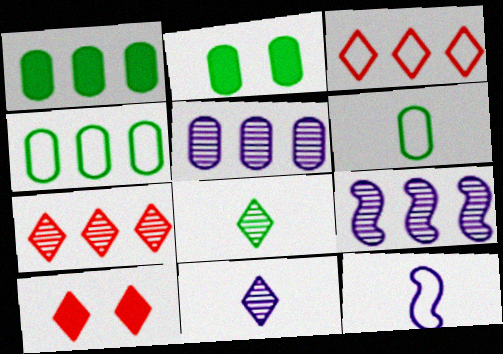[[1, 3, 9], 
[2, 7, 12], 
[6, 9, 10]]